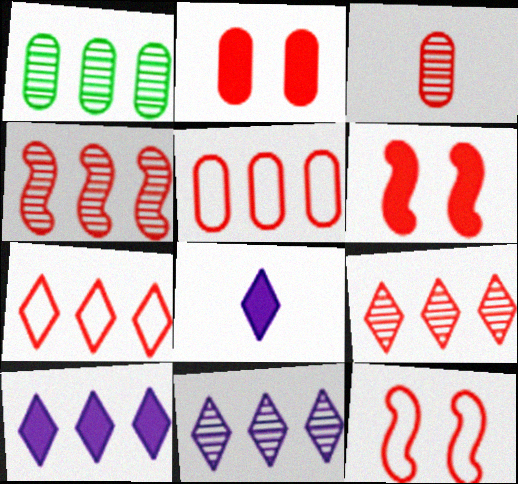[[1, 4, 11], 
[1, 8, 12], 
[2, 3, 5], 
[3, 6, 7]]